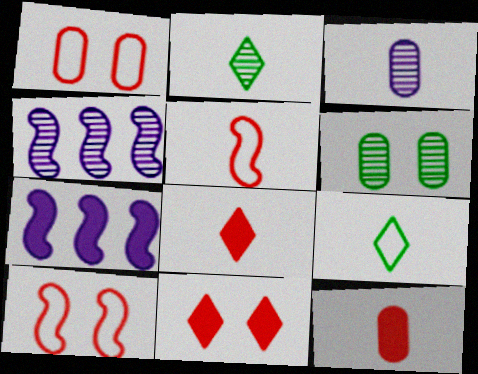[[1, 2, 7]]